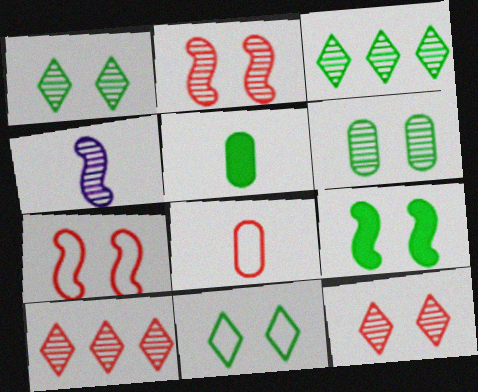[[4, 6, 10], 
[6, 9, 11]]